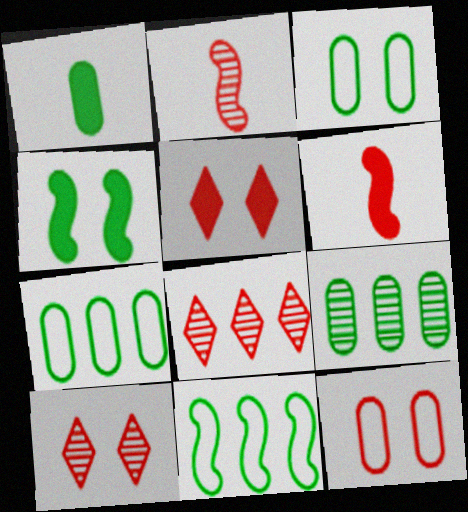[[1, 3, 9], 
[6, 8, 12]]